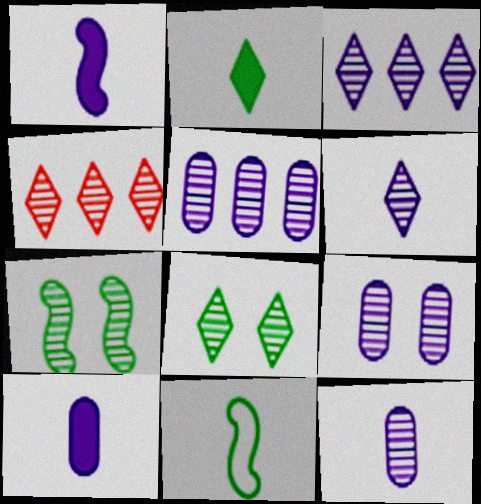[[4, 6, 8], 
[4, 7, 12], 
[5, 9, 12]]